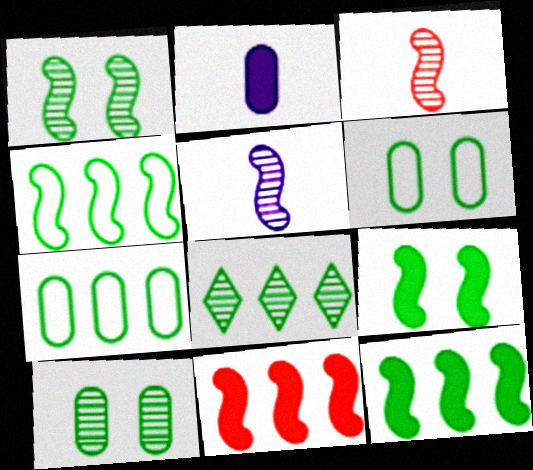[[7, 8, 12]]